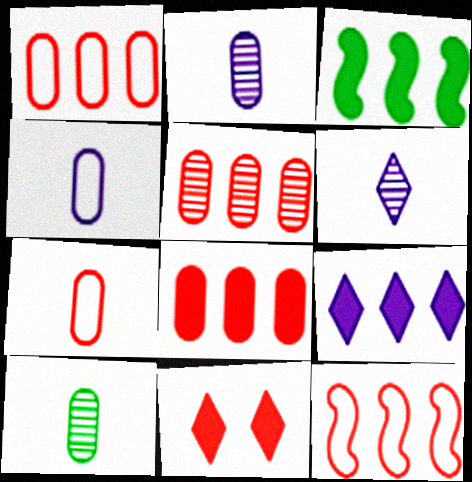[[1, 5, 8], 
[3, 8, 9]]